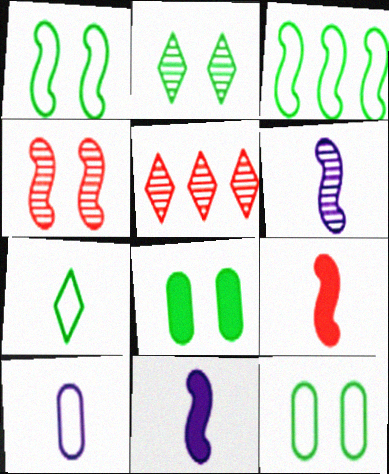[[1, 2, 8], 
[3, 4, 11], 
[3, 7, 12], 
[5, 11, 12]]